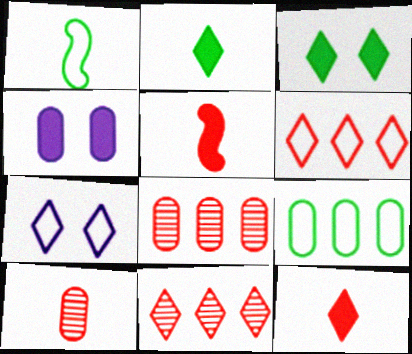[[1, 4, 11], 
[2, 7, 11], 
[4, 9, 10]]